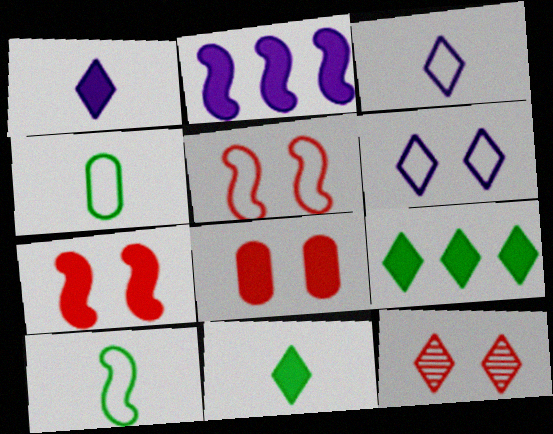[[2, 4, 12], 
[2, 8, 11], 
[3, 9, 12], 
[5, 8, 12]]